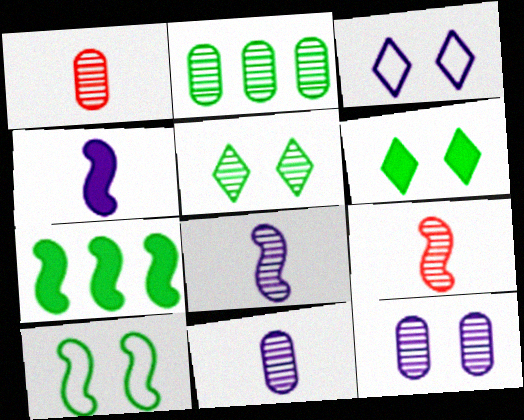[[1, 2, 12], 
[1, 3, 7]]